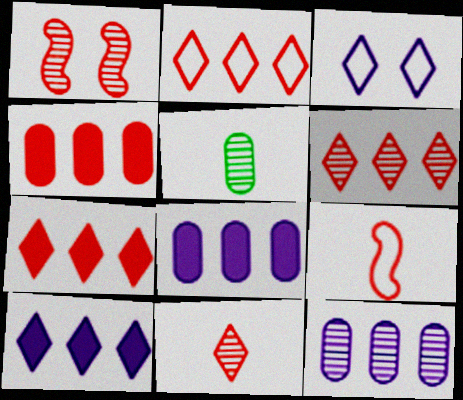[[2, 6, 7]]